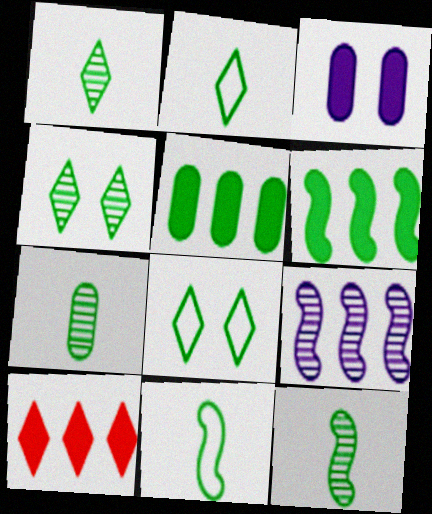[[1, 7, 12], 
[4, 5, 11], 
[5, 8, 12], 
[6, 7, 8]]